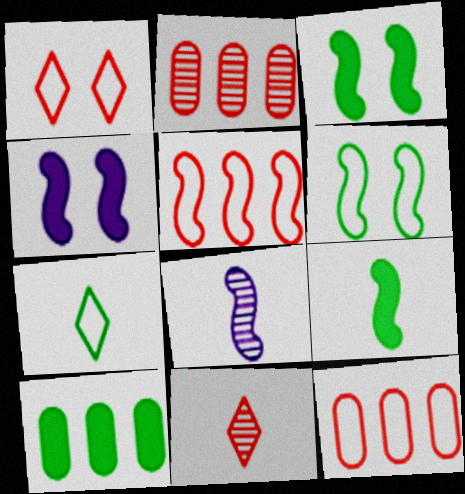[[1, 8, 10], 
[2, 4, 7], 
[3, 5, 8]]